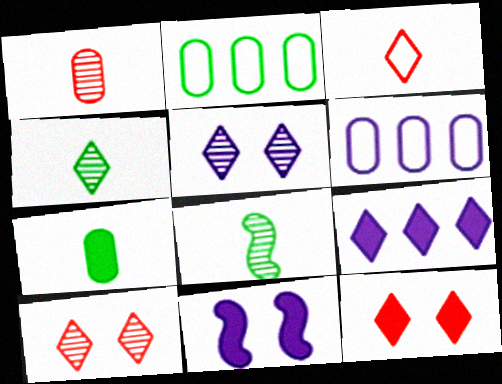[[6, 8, 12]]